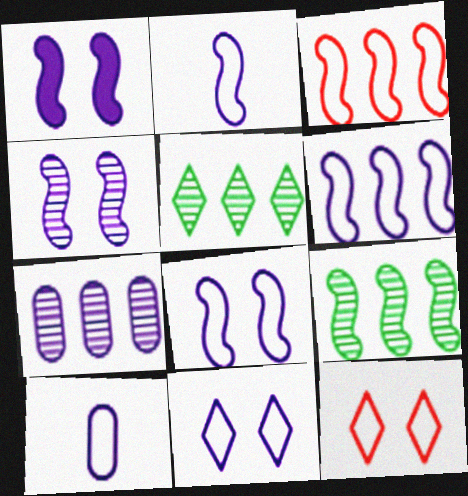[[1, 4, 8], 
[2, 6, 8], 
[6, 10, 11]]